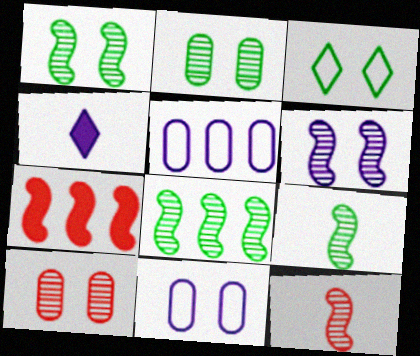[[1, 8, 9], 
[4, 5, 6], 
[6, 8, 12]]